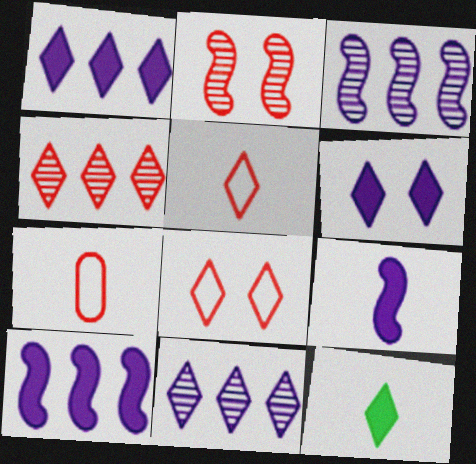[[8, 11, 12]]